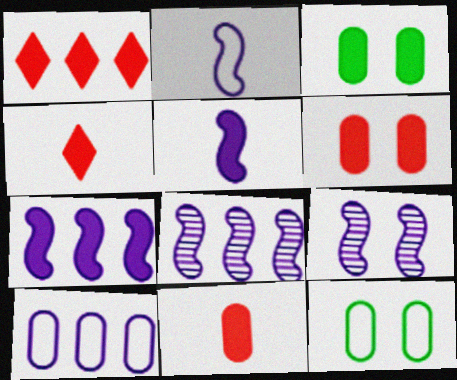[[1, 3, 5], 
[2, 7, 9], 
[3, 4, 7], 
[4, 8, 12]]